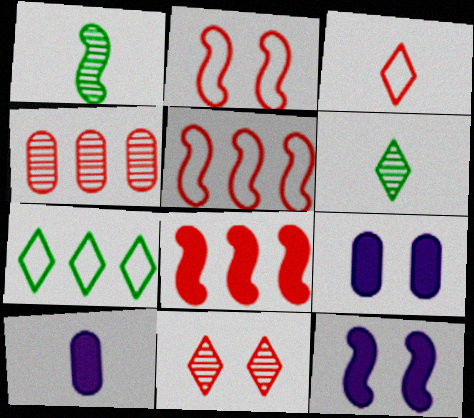[[1, 3, 10], 
[1, 5, 12], 
[5, 6, 9]]